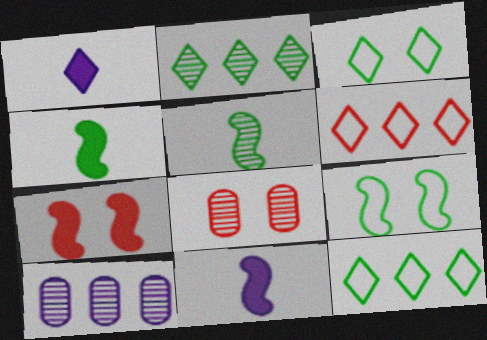[[8, 11, 12]]